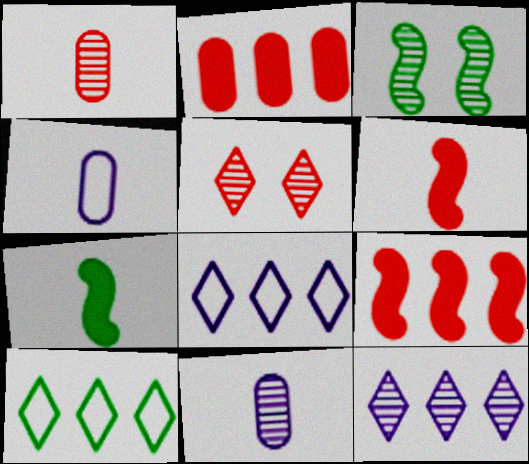[[1, 3, 12]]